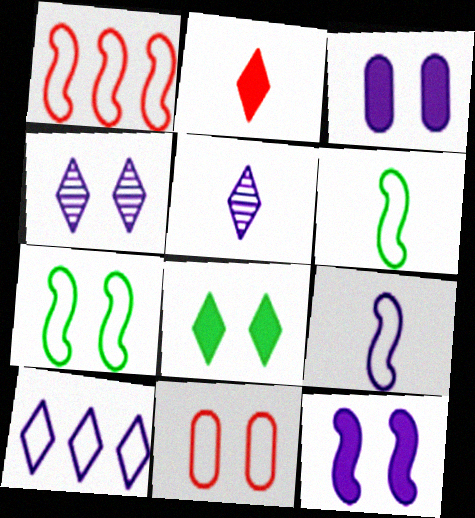[[1, 7, 9], 
[6, 10, 11]]